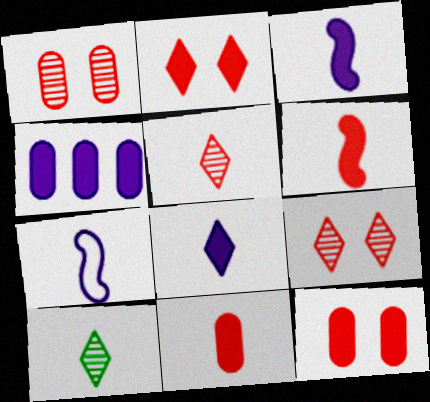[[7, 10, 11]]